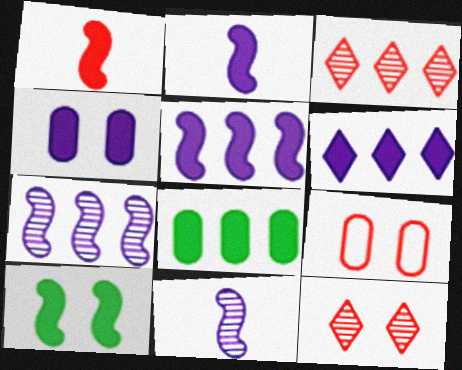[[1, 3, 9], 
[1, 5, 10], 
[2, 4, 6]]